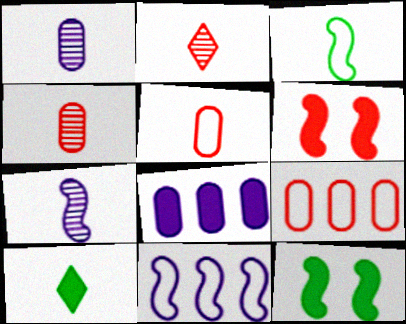[[2, 6, 9], 
[5, 7, 10], 
[6, 8, 10]]